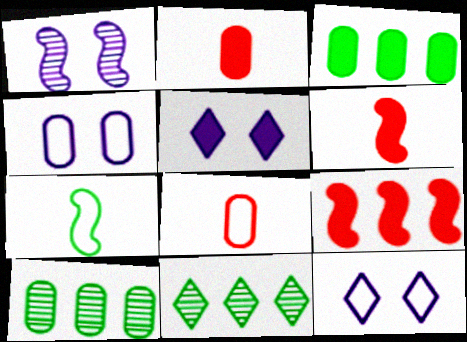[[1, 4, 5], 
[1, 7, 9], 
[2, 4, 10], 
[3, 5, 6], 
[4, 6, 11], 
[6, 10, 12]]